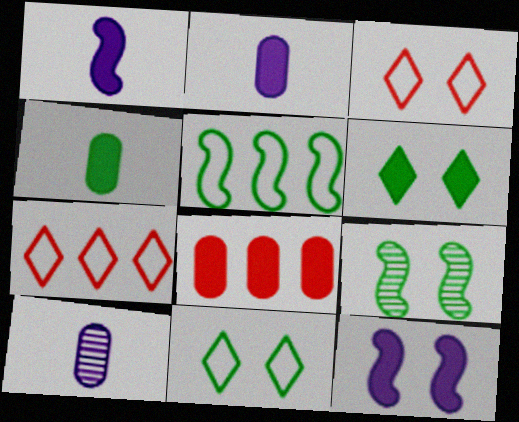[[1, 6, 8], 
[2, 7, 9]]